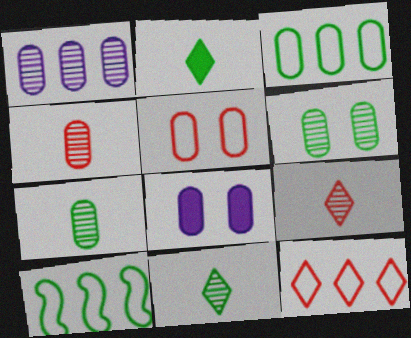[[1, 4, 6], 
[2, 6, 10], 
[3, 4, 8], 
[5, 6, 8], 
[8, 9, 10]]